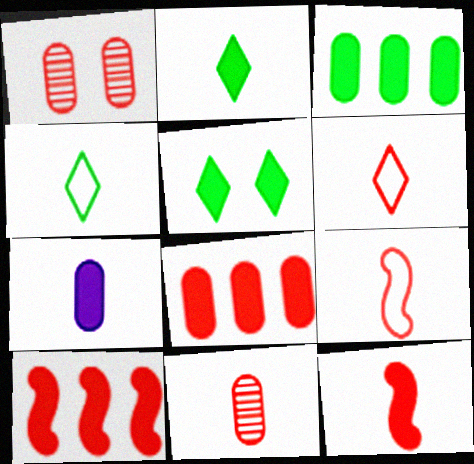[[1, 6, 10], 
[2, 7, 12], 
[5, 7, 10], 
[6, 11, 12]]